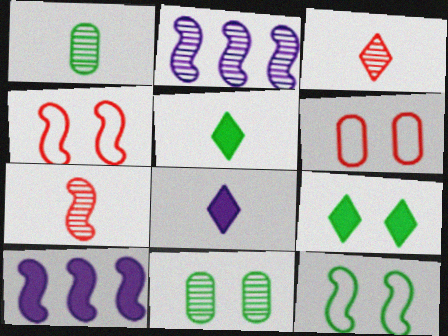[[2, 3, 11], 
[2, 5, 6], 
[7, 10, 12], 
[9, 11, 12]]